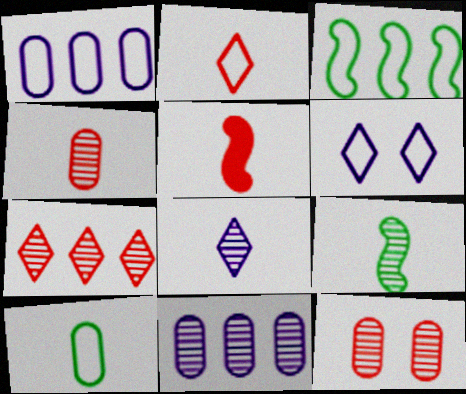[[2, 4, 5], 
[4, 8, 9], 
[5, 8, 10]]